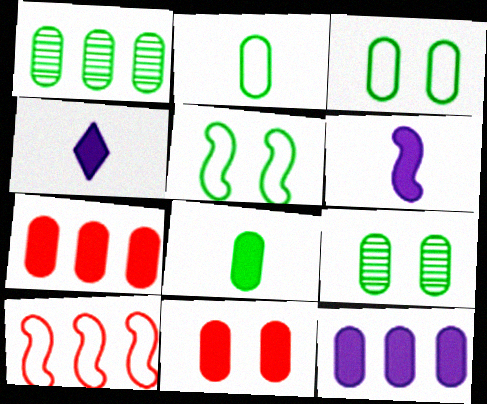[[1, 3, 8], 
[4, 9, 10], 
[8, 11, 12]]